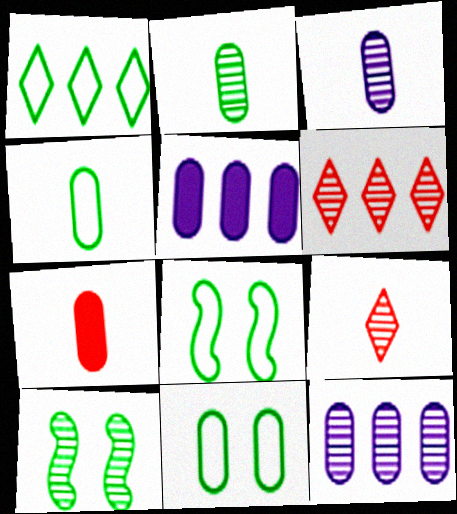[[1, 4, 8], 
[3, 4, 7], 
[3, 6, 10], 
[5, 8, 9], 
[7, 11, 12], 
[9, 10, 12]]